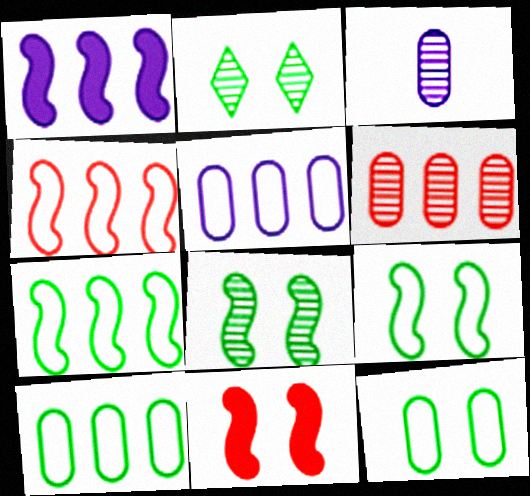[]